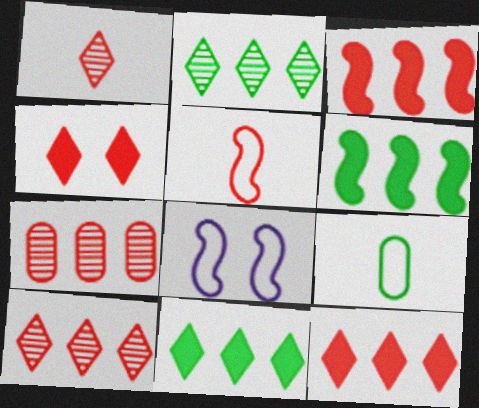[[4, 5, 7]]